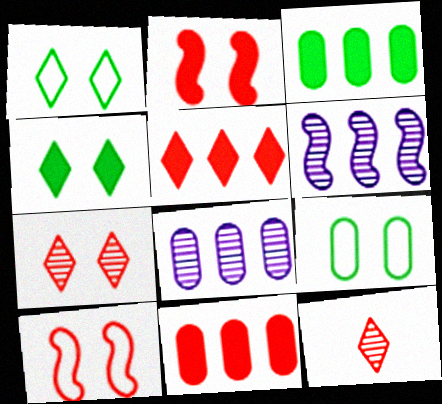[[10, 11, 12]]